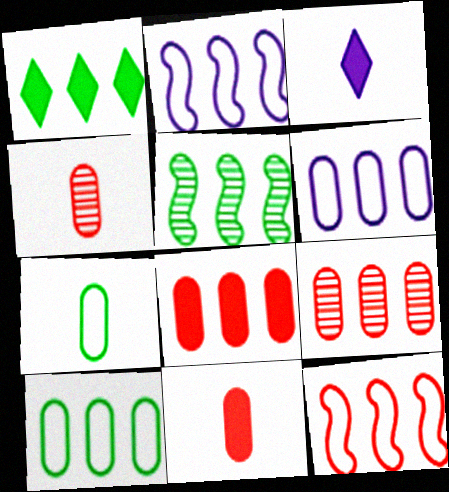[[1, 2, 9], 
[1, 5, 10]]